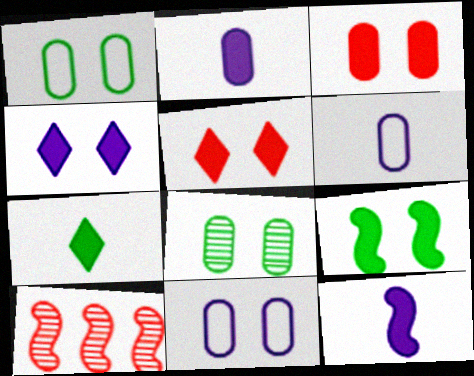[[3, 4, 9], 
[3, 8, 11], 
[7, 10, 11]]